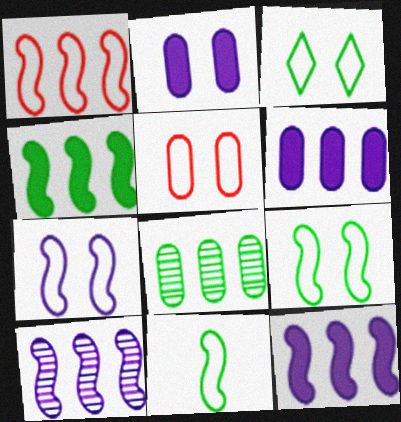[[1, 4, 10], 
[1, 7, 11], 
[3, 5, 7]]